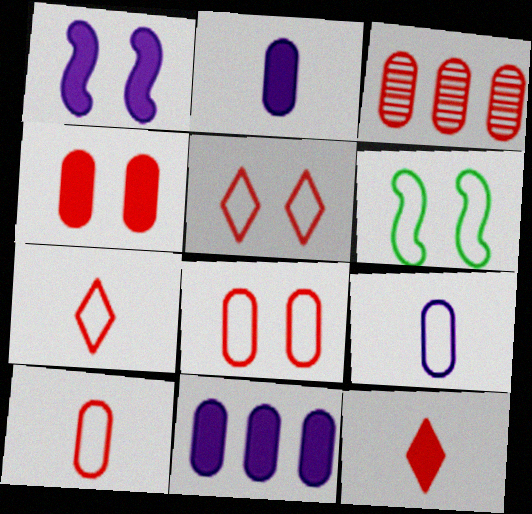[[3, 4, 10]]